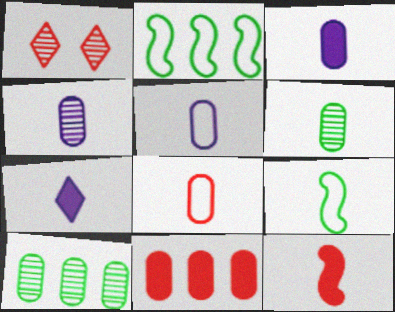[[1, 2, 3], 
[3, 4, 5], 
[3, 6, 8]]